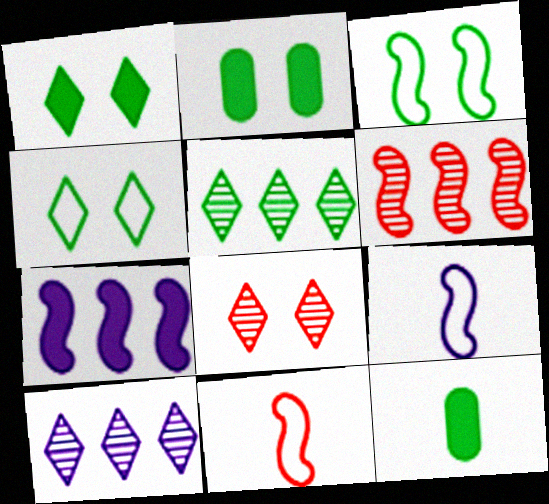[[2, 10, 11], 
[3, 5, 12]]